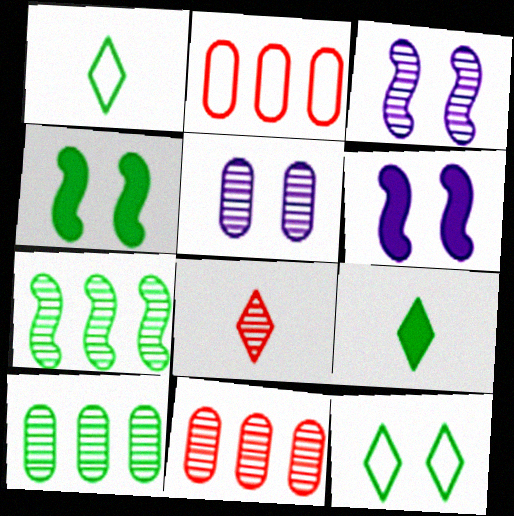[[1, 4, 10], 
[1, 6, 11], 
[2, 3, 9], 
[3, 8, 10], 
[5, 7, 8]]